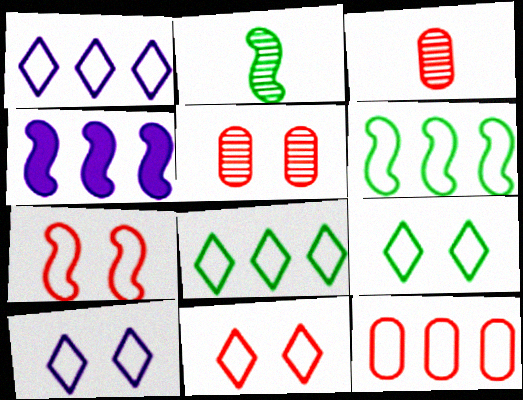[[1, 6, 12], 
[2, 4, 7], 
[3, 4, 9], 
[9, 10, 11]]